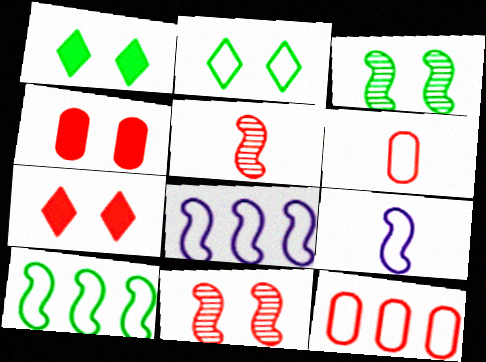[[2, 6, 8], 
[2, 9, 12], 
[5, 7, 12]]